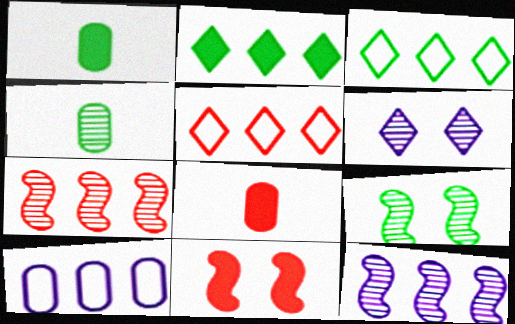[[1, 3, 9], 
[2, 7, 10], 
[4, 6, 7]]